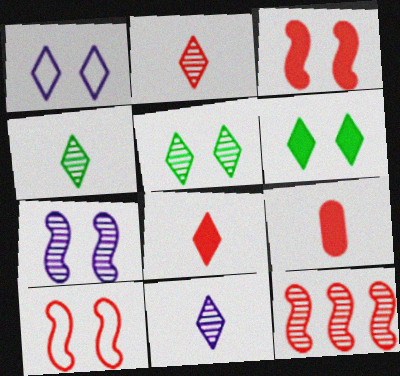[[2, 4, 11]]